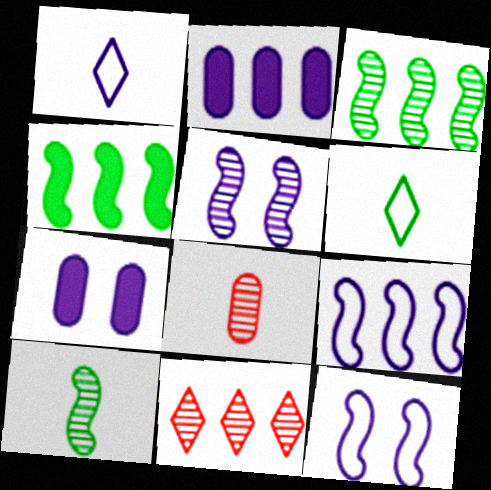[[1, 2, 5]]